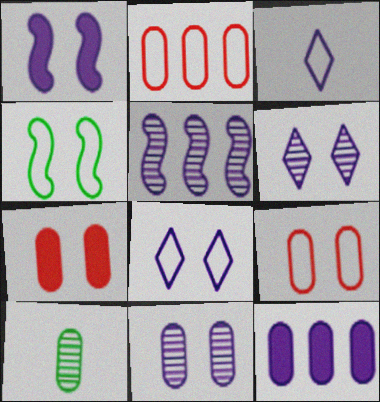[[1, 8, 11], 
[2, 3, 4], 
[4, 6, 7], 
[4, 8, 9], 
[9, 10, 12]]